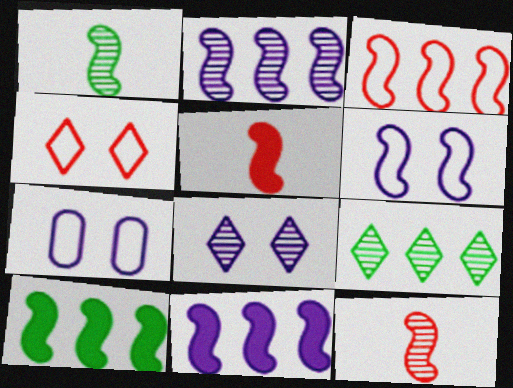[[2, 3, 10], 
[5, 7, 9], 
[6, 10, 12]]